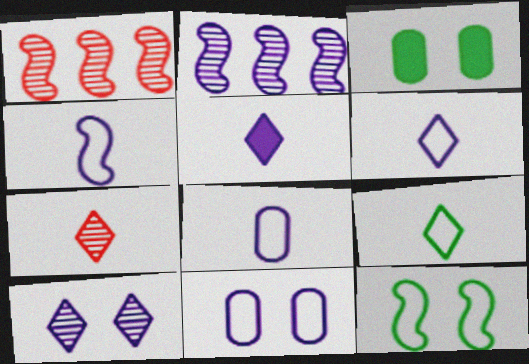[[1, 3, 6], 
[2, 5, 11], 
[4, 6, 8], 
[5, 7, 9]]